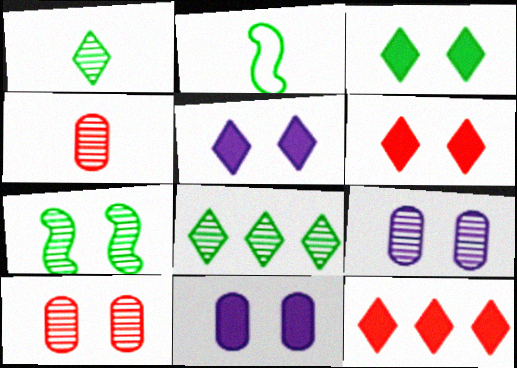[[2, 9, 12], 
[3, 5, 6]]